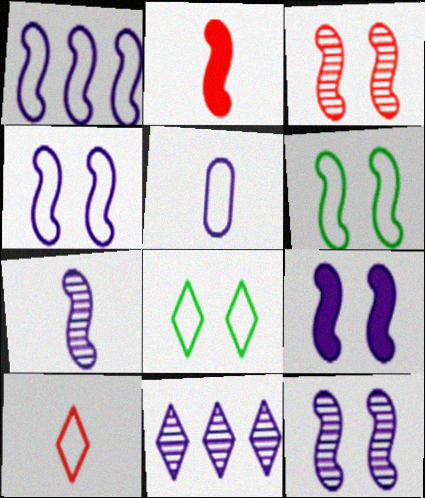[[1, 7, 9], 
[3, 6, 9], 
[4, 9, 12], 
[5, 9, 11]]